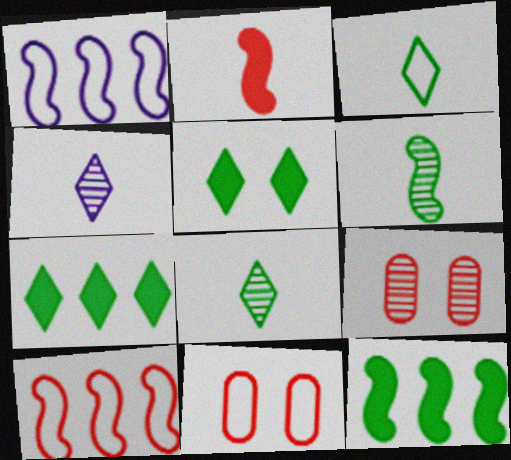[[1, 3, 11], 
[4, 11, 12]]